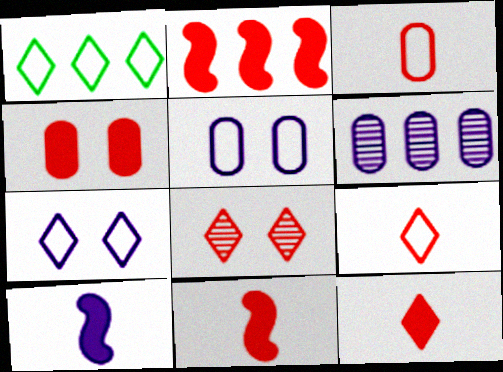[[1, 2, 6], 
[1, 7, 9], 
[2, 3, 8], 
[2, 4, 12], 
[6, 7, 10]]